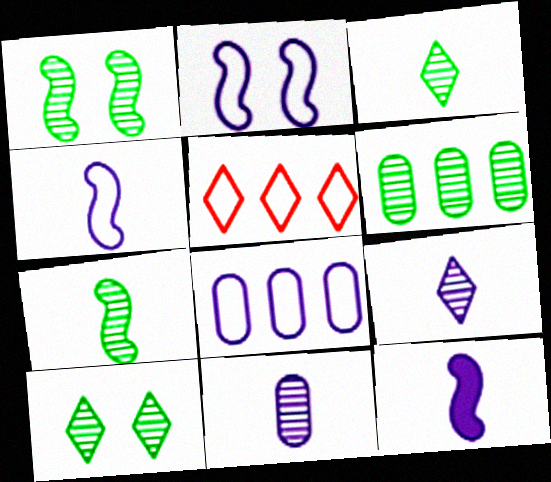[[1, 3, 6], 
[6, 7, 10]]